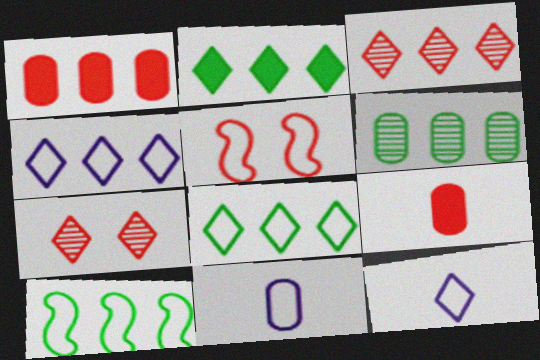[[2, 3, 4], 
[2, 6, 10], 
[2, 7, 12], 
[3, 5, 9], 
[5, 8, 11]]